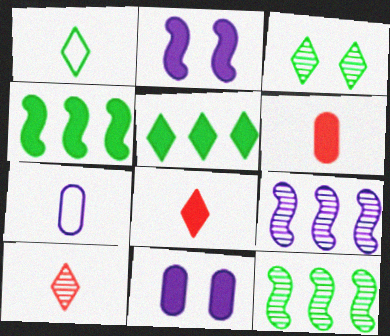[[1, 3, 5], 
[2, 5, 6], 
[4, 8, 11]]